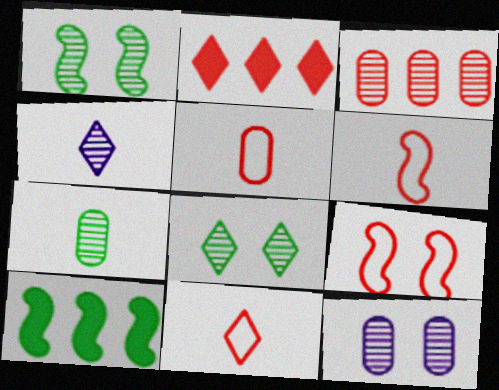[[1, 3, 4], 
[3, 7, 12], 
[5, 6, 11], 
[10, 11, 12]]